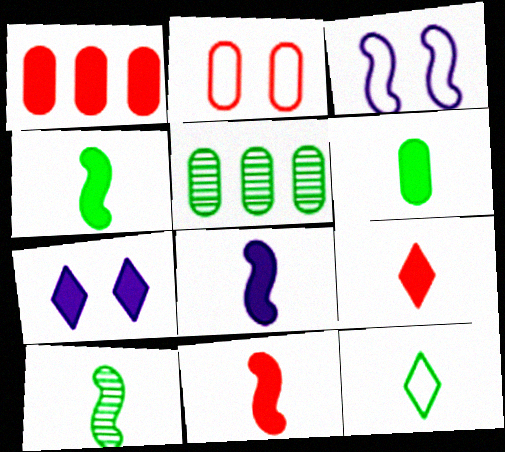[[1, 4, 7], 
[3, 5, 9], 
[4, 8, 11], 
[6, 8, 9], 
[6, 10, 12]]